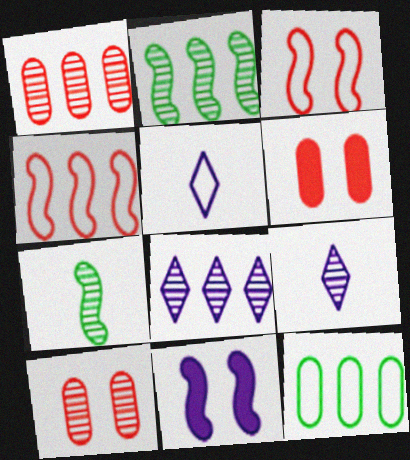[[1, 2, 8], 
[2, 5, 6], 
[2, 9, 10], 
[3, 5, 12], 
[4, 7, 11], 
[7, 8, 10]]